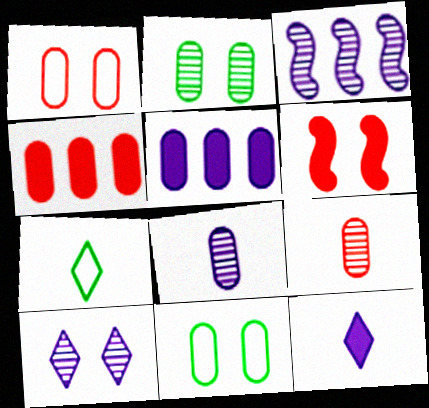[[1, 4, 9], 
[3, 8, 10], 
[4, 8, 11], 
[5, 9, 11], 
[6, 10, 11]]